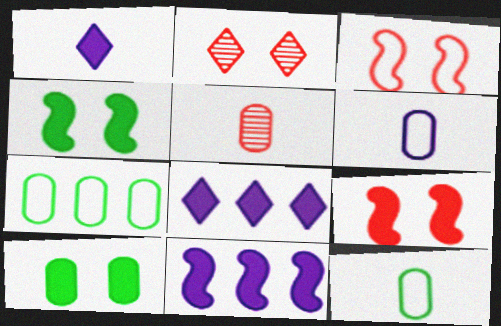[[2, 11, 12]]